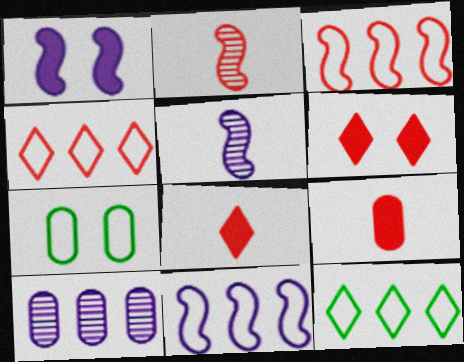[[1, 5, 11], 
[7, 9, 10]]